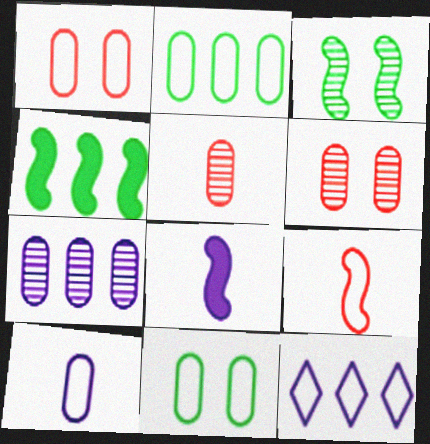[[1, 2, 10], 
[9, 11, 12]]